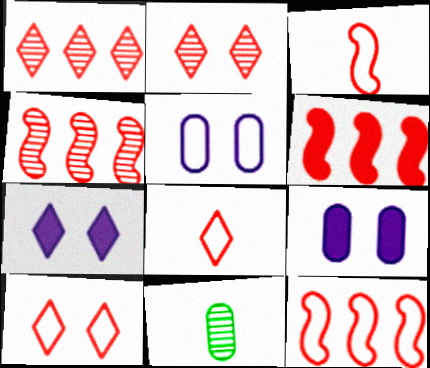[[4, 6, 12], 
[7, 11, 12]]